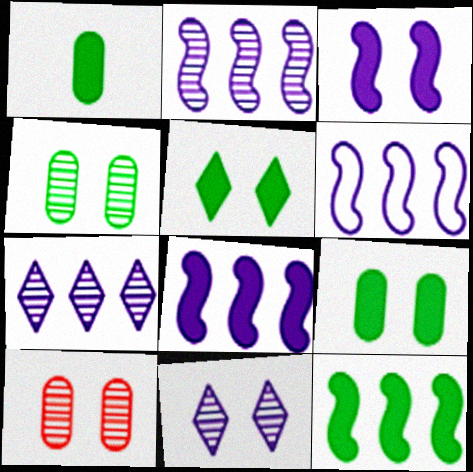[[1, 5, 12], 
[2, 6, 8]]